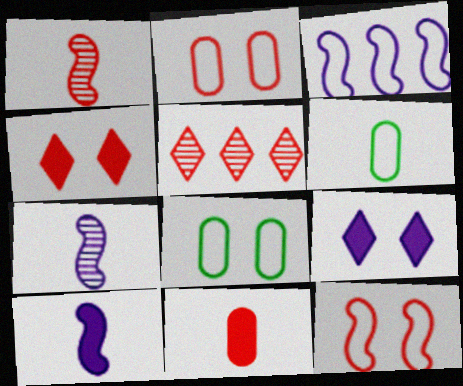[[5, 8, 10], 
[5, 11, 12]]